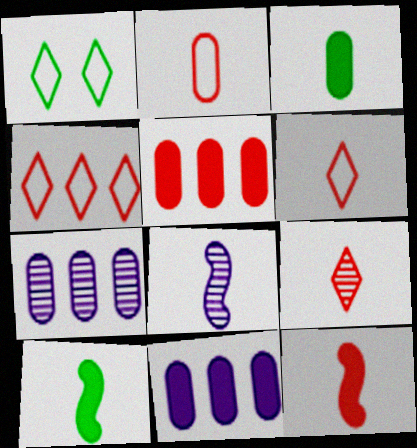[[1, 5, 8], 
[1, 7, 12], 
[2, 9, 12], 
[3, 6, 8]]